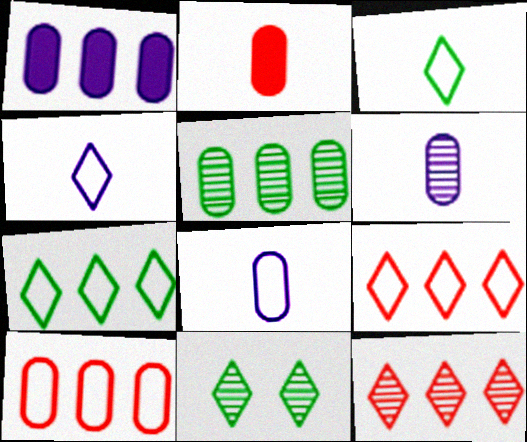[[1, 5, 10]]